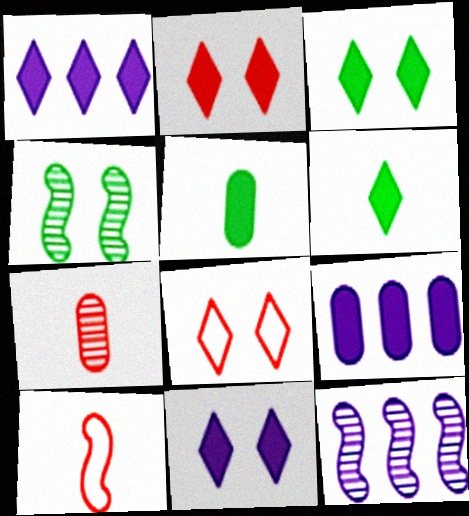[[1, 2, 6], 
[2, 3, 11], 
[5, 8, 12]]